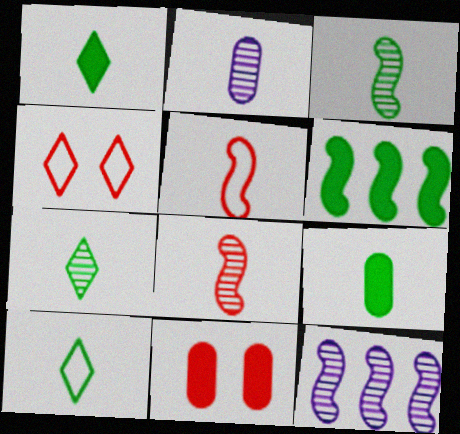[[1, 2, 5], 
[1, 7, 10], 
[2, 4, 6], 
[2, 7, 8], 
[3, 9, 10], 
[4, 9, 12], 
[10, 11, 12]]